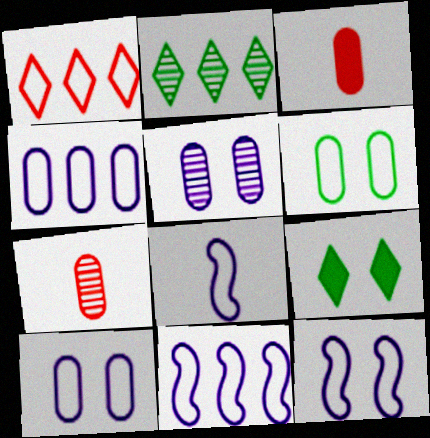[[1, 6, 8], 
[2, 3, 12], 
[7, 9, 11], 
[8, 11, 12]]